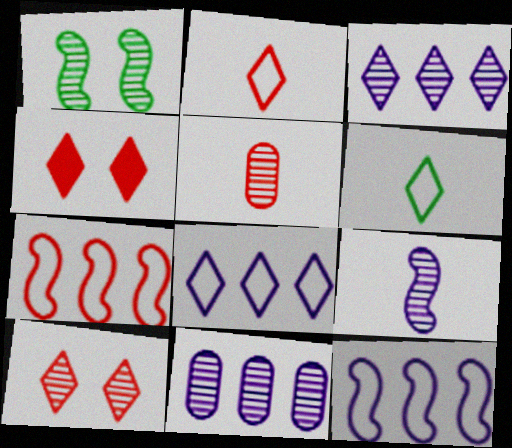[[1, 3, 5], 
[3, 4, 6], 
[4, 5, 7]]